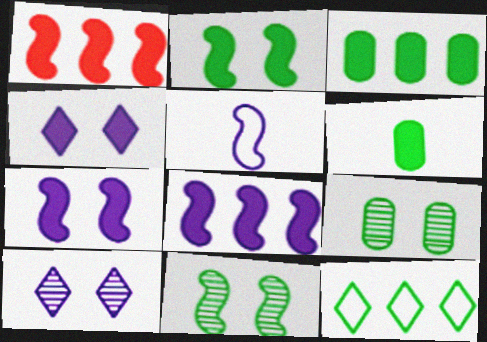[[1, 4, 6], 
[1, 5, 11], 
[6, 11, 12]]